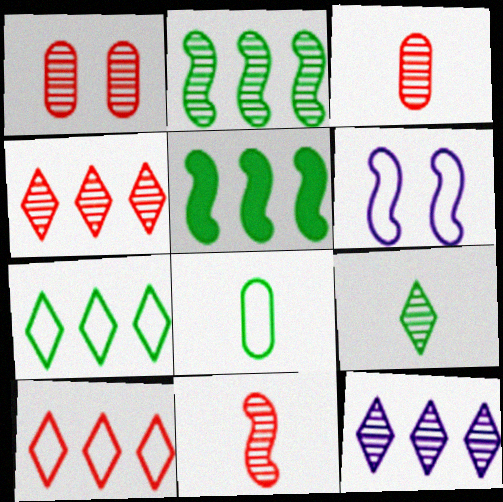[[1, 4, 11], 
[5, 6, 11], 
[6, 8, 10]]